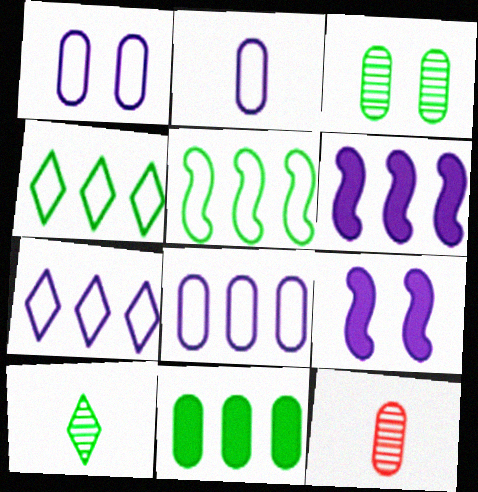[[1, 2, 8], 
[1, 11, 12], 
[4, 9, 12]]